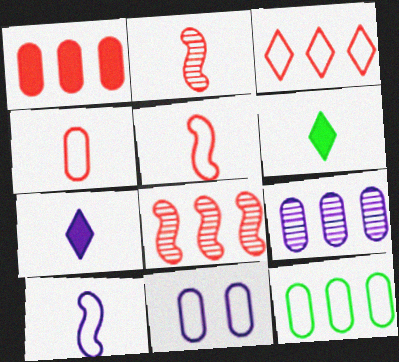[[1, 3, 8], 
[1, 9, 12], 
[4, 11, 12], 
[6, 8, 11]]